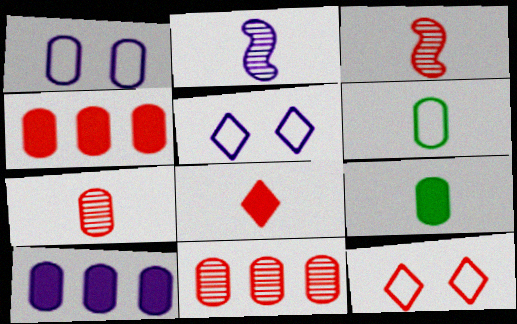[[1, 9, 11], 
[2, 5, 10], 
[2, 6, 8], 
[3, 4, 12]]